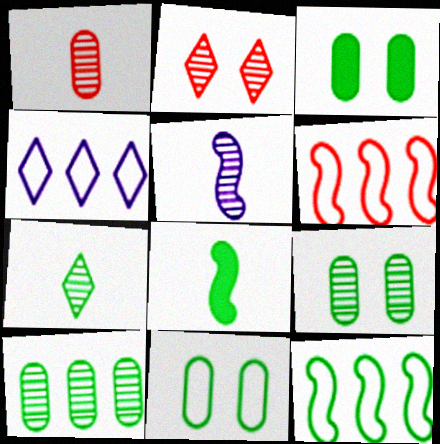[[1, 5, 7], 
[2, 5, 10], 
[3, 7, 12], 
[3, 9, 11]]